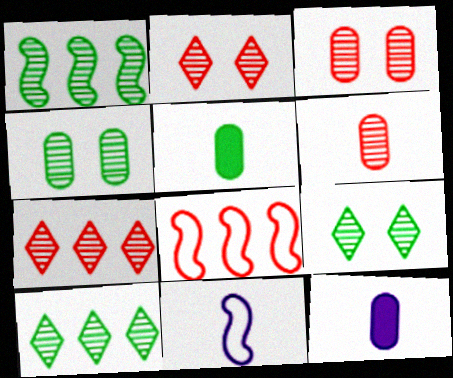[[8, 9, 12]]